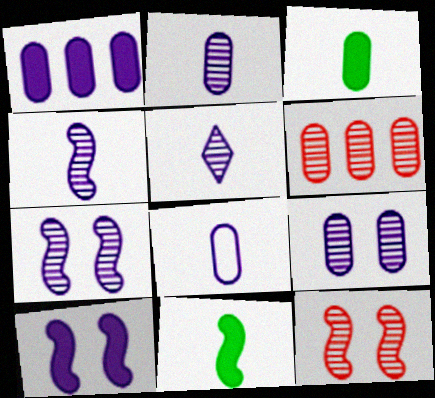[[1, 8, 9], 
[2, 4, 5]]